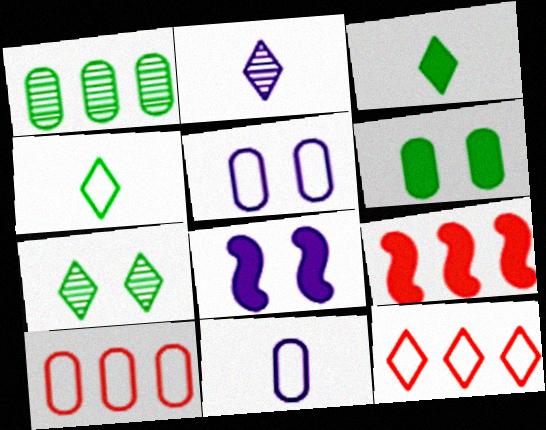[[7, 9, 11]]